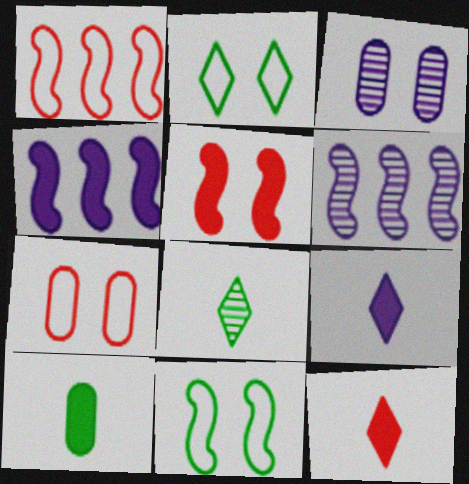[[2, 3, 5], 
[4, 7, 8]]